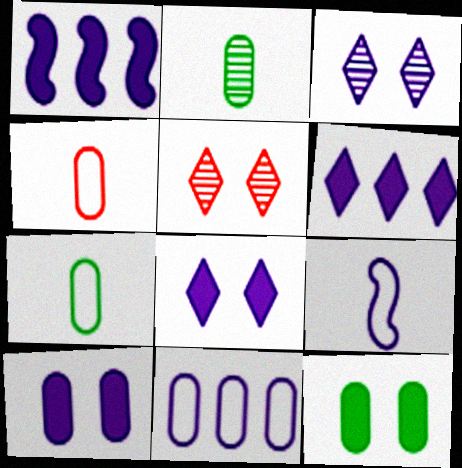[[1, 5, 7]]